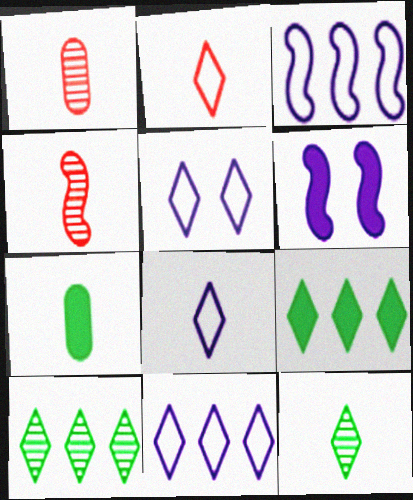[[4, 7, 8], 
[5, 8, 11]]